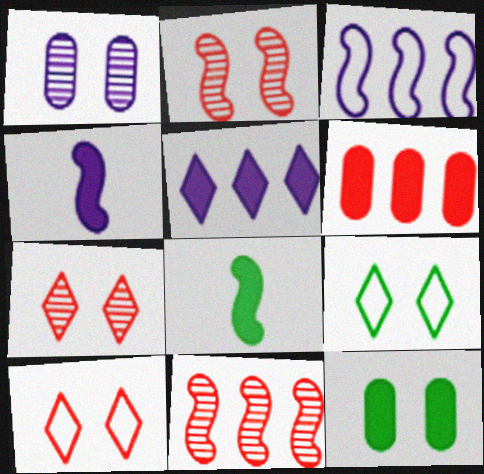[[2, 3, 8]]